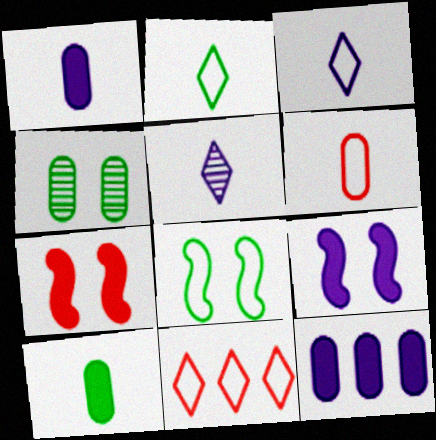[[4, 6, 12]]